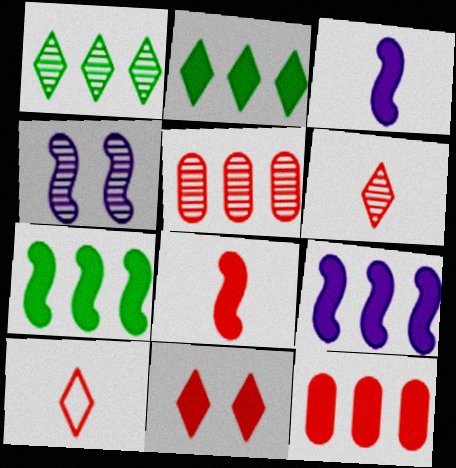[[2, 9, 12], 
[8, 11, 12]]